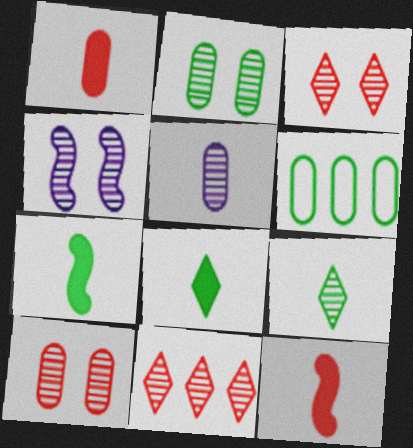[[2, 3, 4]]